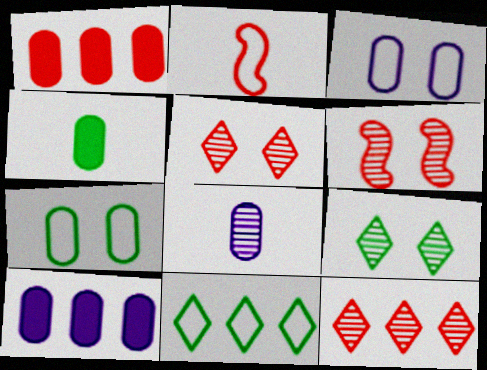[[1, 2, 5], 
[1, 7, 8], 
[2, 3, 11], 
[2, 9, 10], 
[3, 8, 10]]